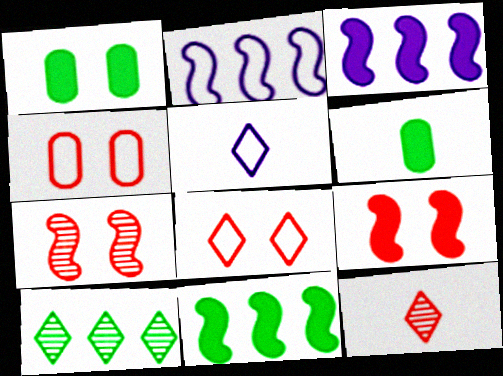[[1, 2, 12]]